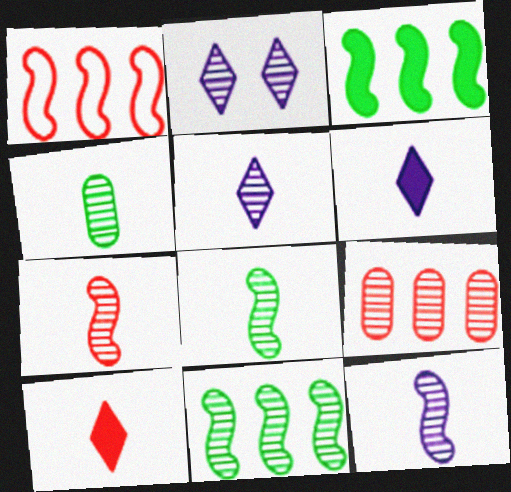[[2, 8, 9], 
[4, 5, 7], 
[7, 8, 12]]